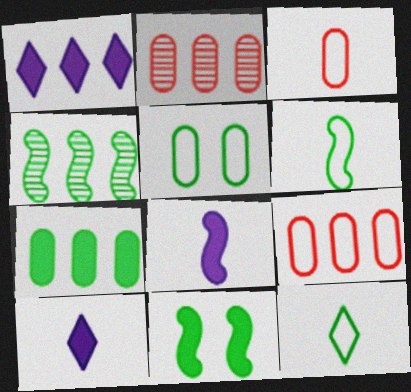[[1, 4, 9], 
[4, 6, 11]]